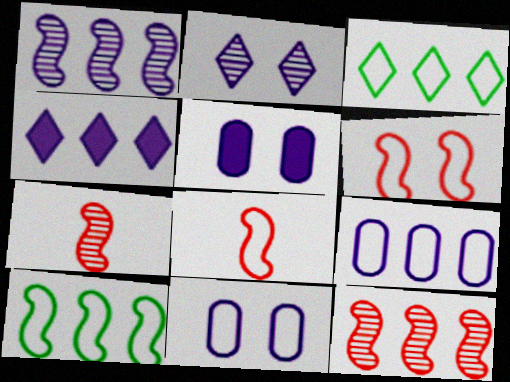[[1, 4, 9], 
[3, 5, 7], 
[3, 8, 11]]